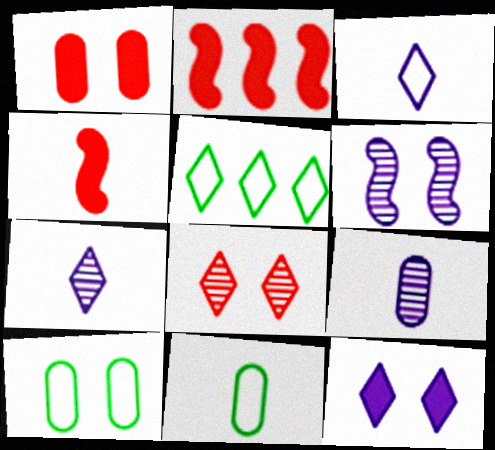[[2, 7, 10], 
[4, 7, 11]]